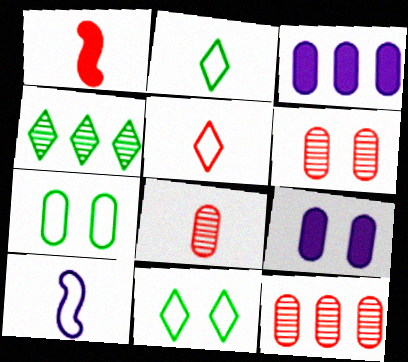[[1, 5, 8], 
[3, 7, 8], 
[6, 7, 9], 
[6, 8, 12]]